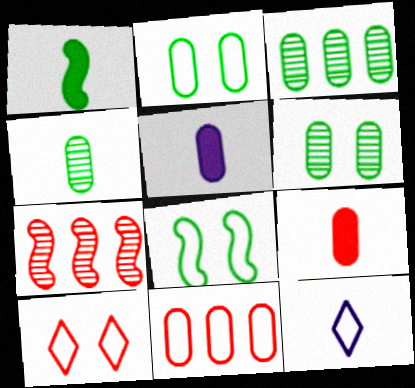[[3, 4, 6], 
[5, 6, 11], 
[7, 9, 10], 
[8, 11, 12]]